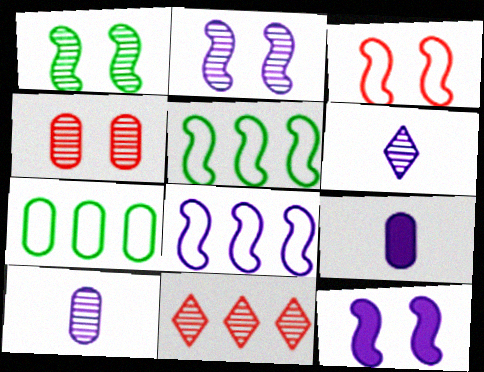[[1, 3, 12], 
[1, 10, 11], 
[4, 7, 9]]